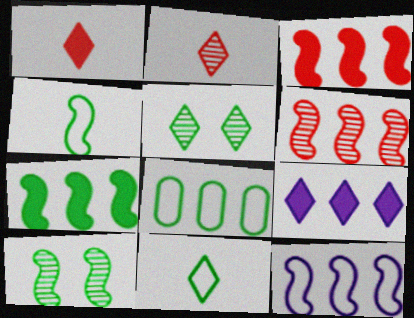[[4, 7, 10], 
[6, 7, 12], 
[6, 8, 9]]